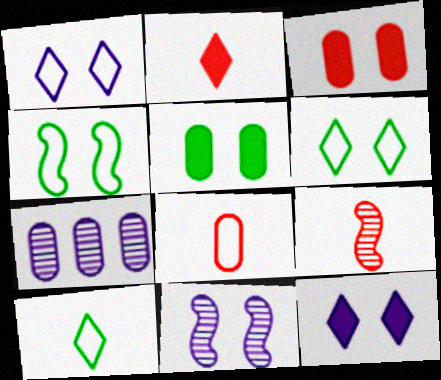[[2, 4, 7], 
[2, 8, 9], 
[3, 6, 11], 
[5, 7, 8]]